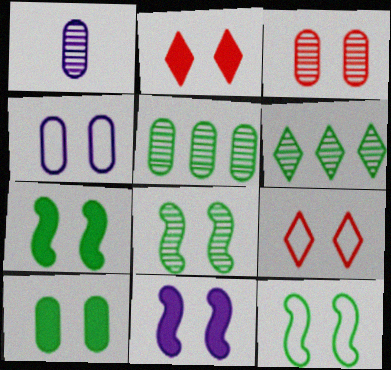[[1, 3, 5], 
[2, 4, 8], 
[2, 10, 11], 
[3, 4, 10], 
[4, 9, 12], 
[7, 8, 12]]